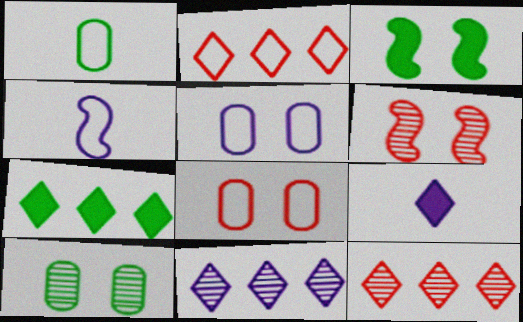[[2, 7, 11]]